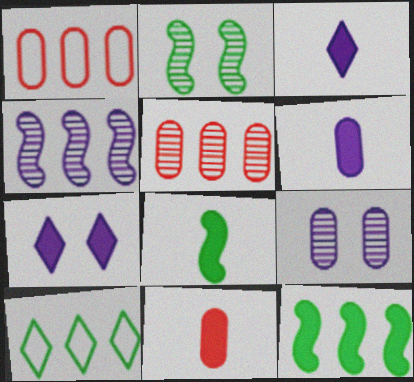[[1, 2, 3], 
[3, 8, 11], 
[7, 11, 12]]